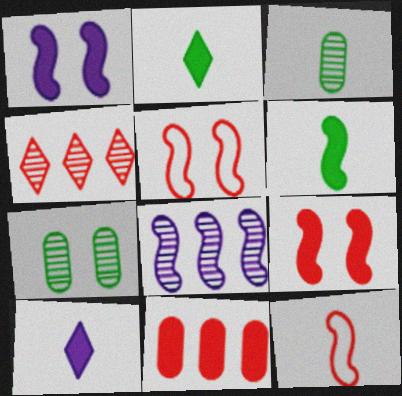[[1, 2, 11], 
[3, 10, 12], 
[5, 6, 8]]